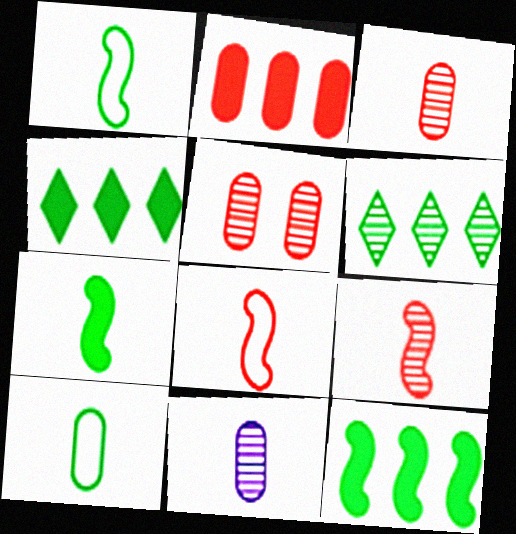[]